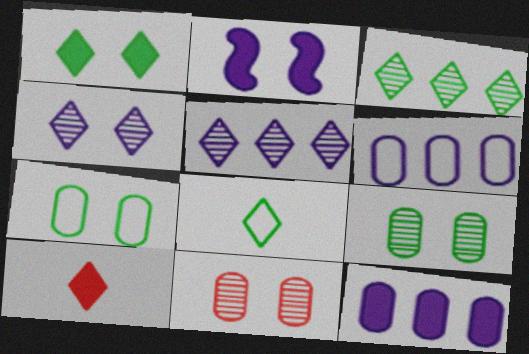[[1, 3, 8]]